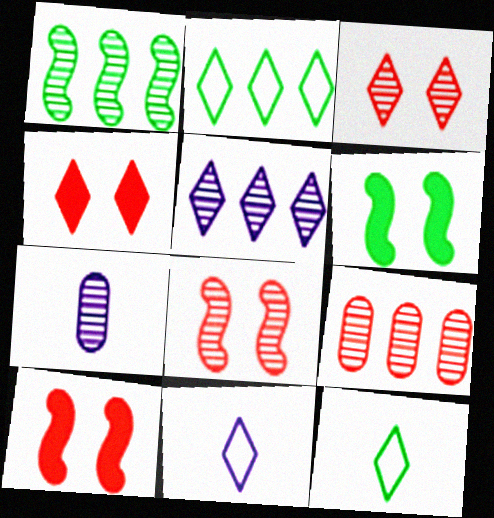[[1, 3, 7], 
[1, 5, 9], 
[2, 7, 10], 
[4, 5, 12], 
[6, 9, 11]]